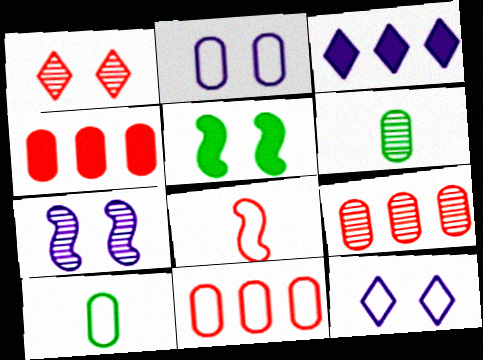[[1, 2, 5], 
[1, 4, 8], 
[2, 4, 6], 
[2, 10, 11], 
[4, 9, 11]]